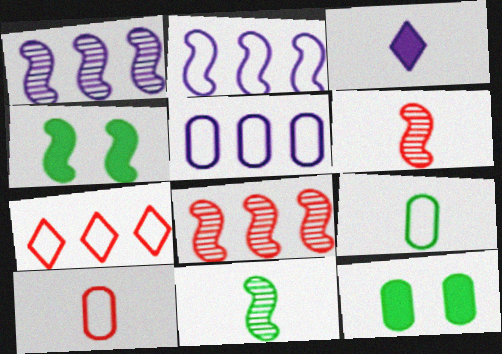[[2, 4, 6], 
[3, 6, 9], 
[3, 10, 11]]